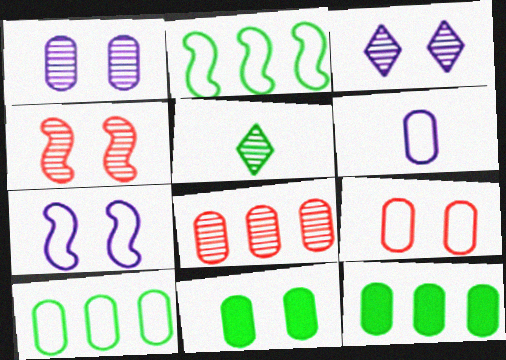[[1, 9, 11], 
[2, 5, 11], 
[6, 8, 11], 
[6, 9, 10]]